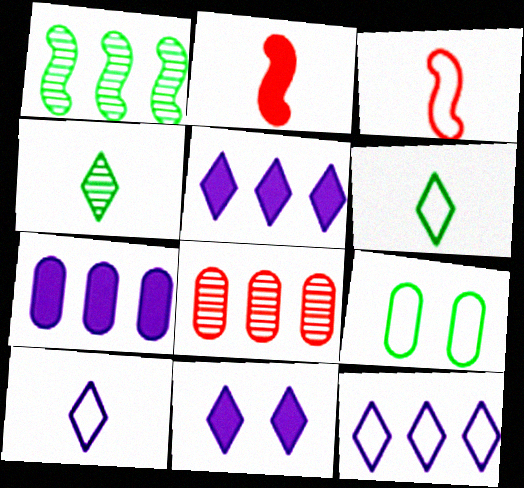[[3, 9, 12]]